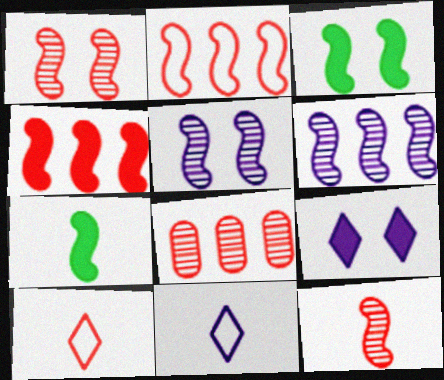[[2, 5, 7], 
[3, 8, 11]]